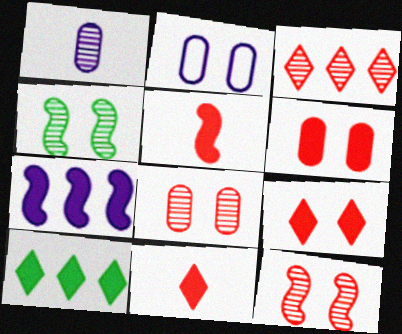[[1, 3, 4], 
[2, 4, 9]]